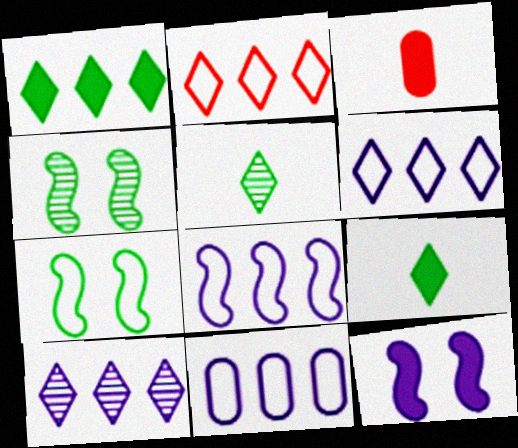[[1, 2, 10], 
[1, 3, 12], 
[3, 4, 6], 
[3, 7, 10], 
[6, 8, 11]]